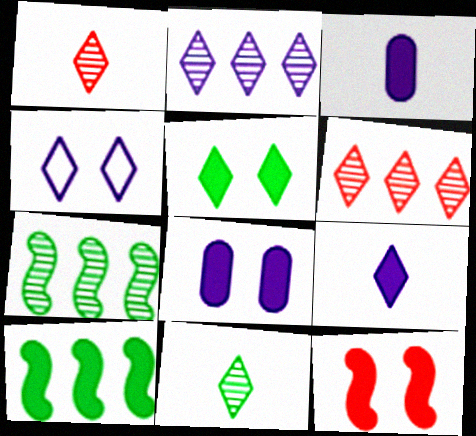[[2, 4, 9], 
[5, 8, 12]]